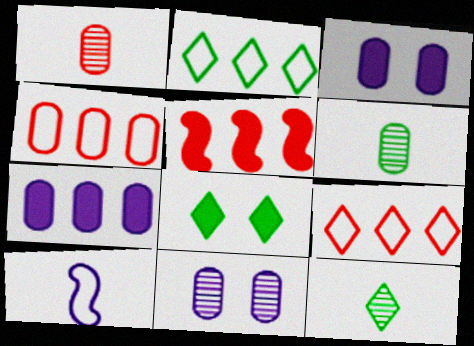[[2, 8, 12], 
[3, 4, 6]]